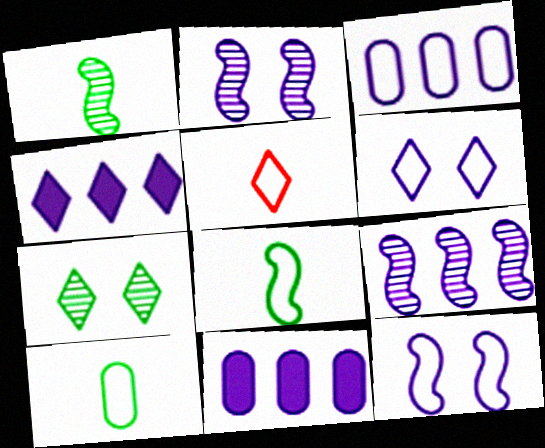[[3, 4, 9], 
[4, 5, 7]]